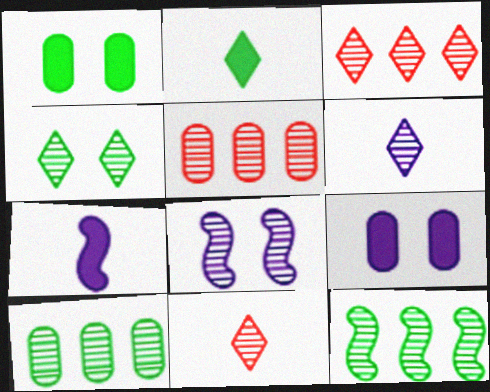[[3, 4, 6], 
[8, 10, 11]]